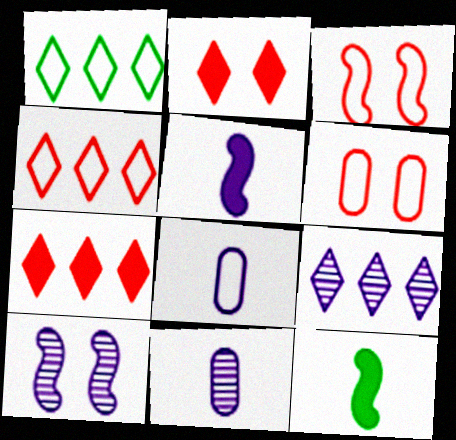[[1, 3, 8], 
[1, 7, 9], 
[6, 9, 12], 
[9, 10, 11]]